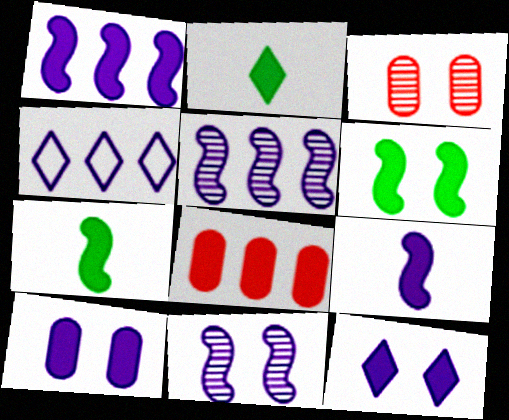[[3, 4, 7], 
[7, 8, 12]]